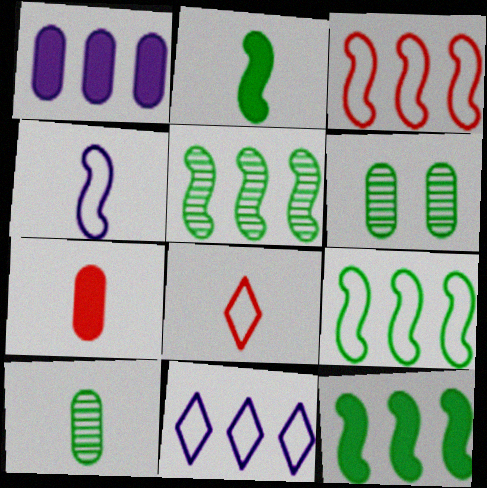[[5, 9, 12]]